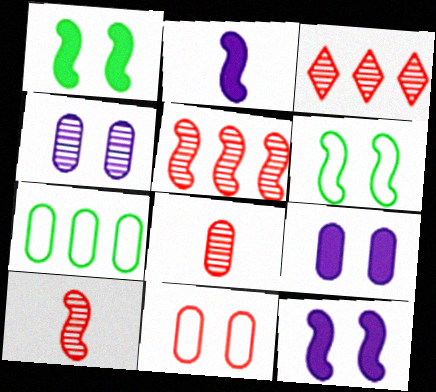[[2, 5, 6], 
[7, 8, 9]]